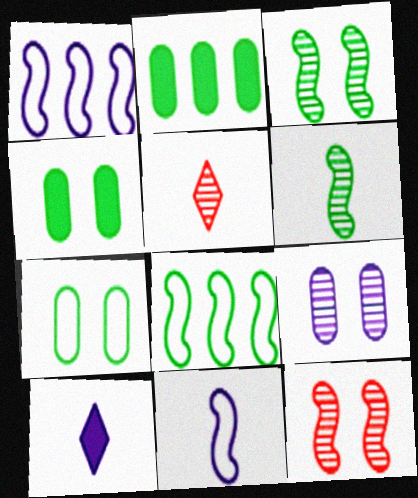[[1, 4, 5], 
[1, 9, 10]]